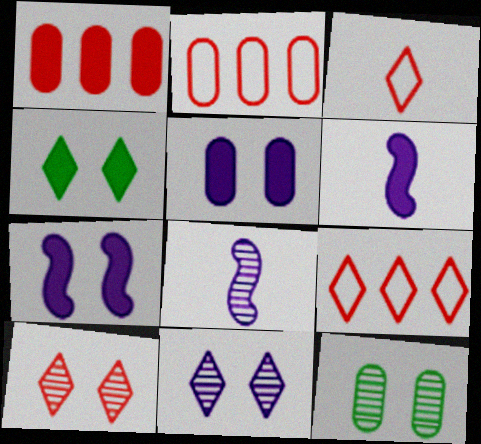[[1, 4, 6], 
[2, 4, 8], 
[6, 9, 12]]